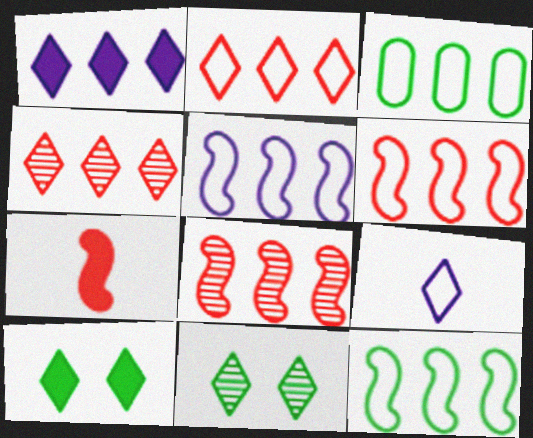[[1, 3, 8], 
[2, 3, 5], 
[4, 9, 10], 
[5, 6, 12]]